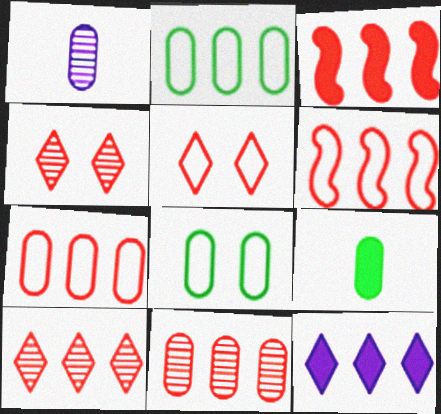[[3, 7, 10]]